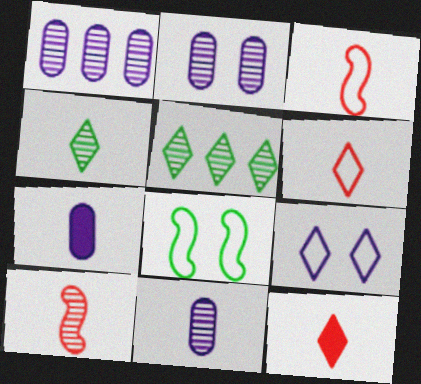[[1, 2, 11], 
[1, 8, 12], 
[2, 5, 10], 
[3, 4, 7], 
[4, 10, 11], 
[5, 9, 12]]